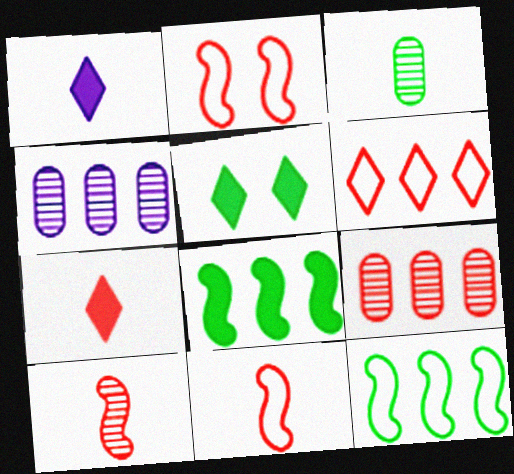[[1, 3, 11], 
[2, 7, 9], 
[3, 5, 12], 
[4, 5, 11], 
[4, 6, 8]]